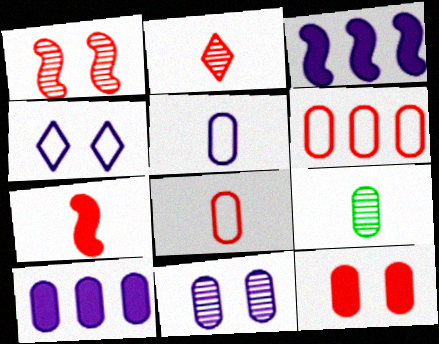[[2, 7, 8], 
[5, 10, 11]]